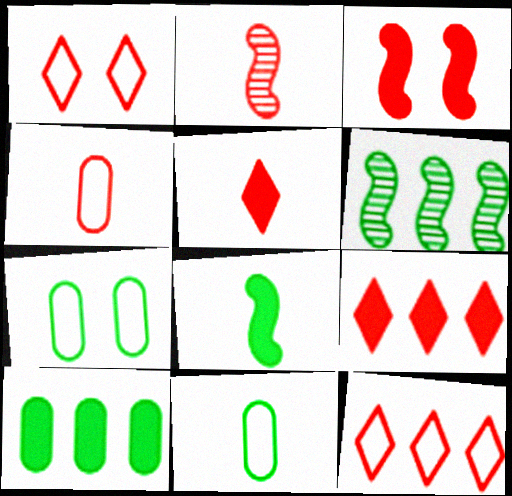[[2, 4, 5]]